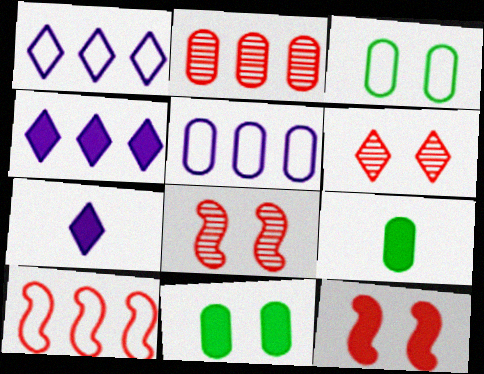[[1, 8, 9], 
[4, 9, 12]]